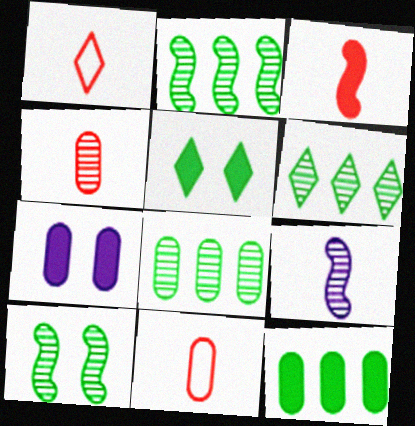[[1, 2, 7], 
[1, 3, 4], 
[2, 6, 8], 
[7, 8, 11]]